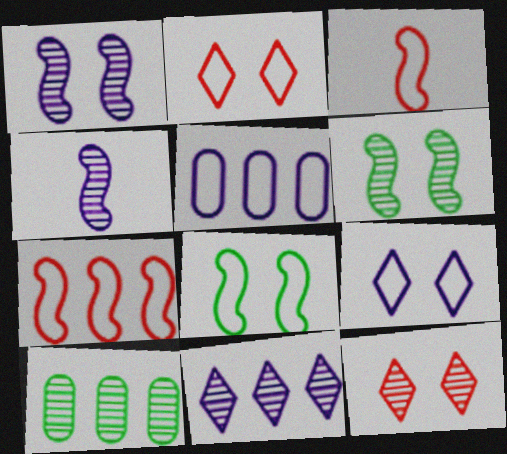[[4, 10, 12]]